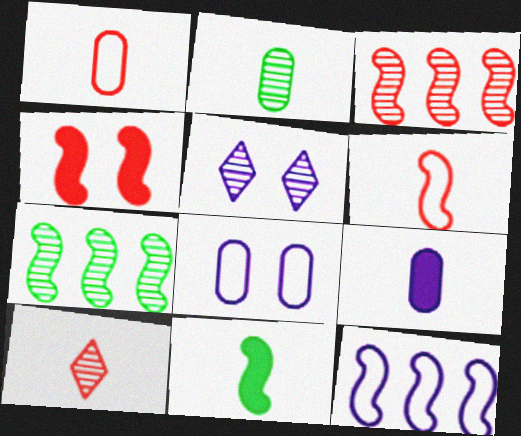[[1, 2, 9], 
[2, 3, 5], 
[3, 4, 6], 
[5, 9, 12]]